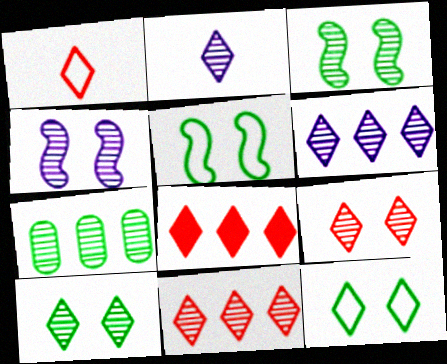[[1, 8, 9], 
[2, 8, 12], 
[2, 10, 11]]